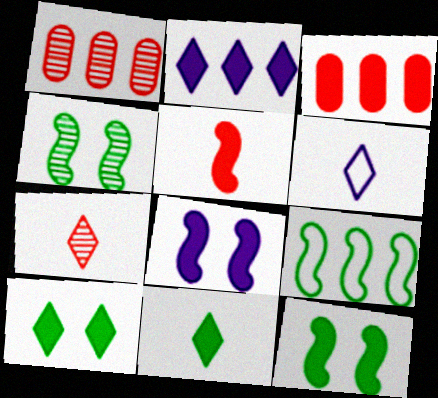[[1, 2, 9], 
[1, 6, 12], 
[3, 4, 6], 
[3, 8, 11], 
[6, 7, 11]]